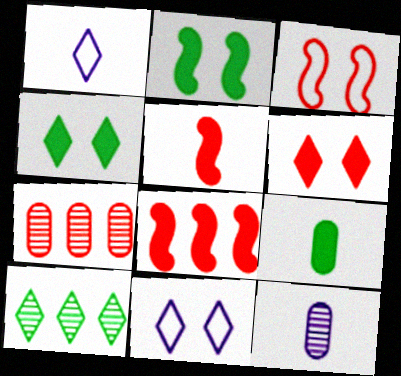[[1, 2, 7], 
[1, 6, 10]]